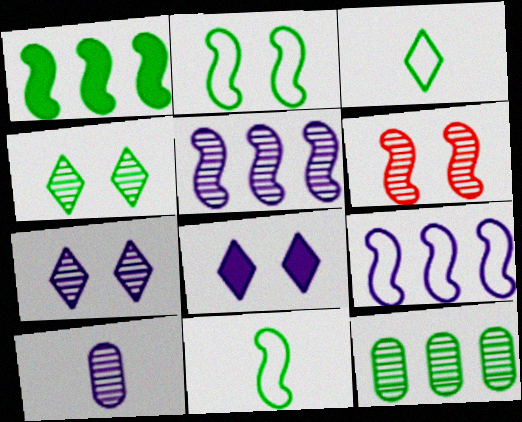[[5, 7, 10], 
[8, 9, 10]]